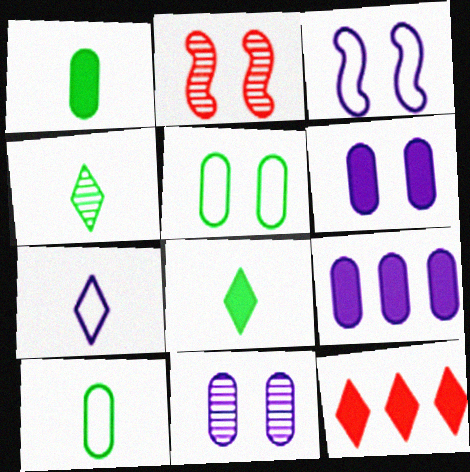[]